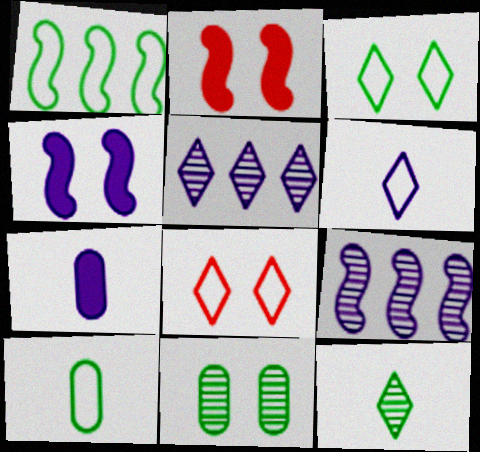[[1, 3, 10], 
[2, 5, 10], 
[4, 8, 11]]